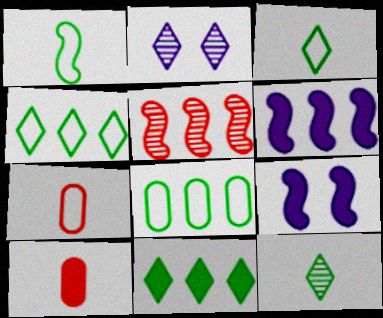[[1, 5, 9], 
[9, 10, 11]]